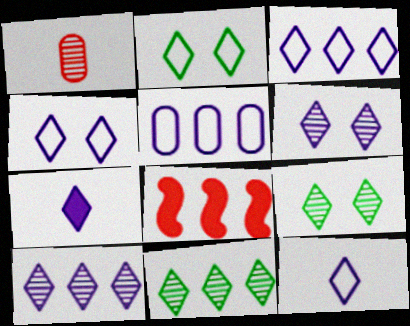[[3, 4, 12], 
[3, 6, 7], 
[4, 7, 10], 
[5, 8, 11]]